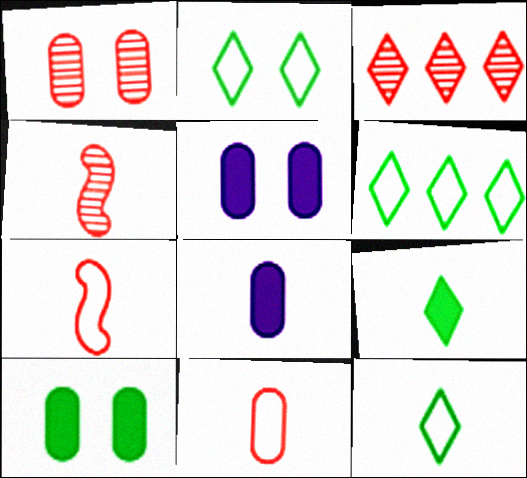[[1, 3, 4], 
[2, 6, 12], 
[4, 5, 6], 
[4, 8, 12]]